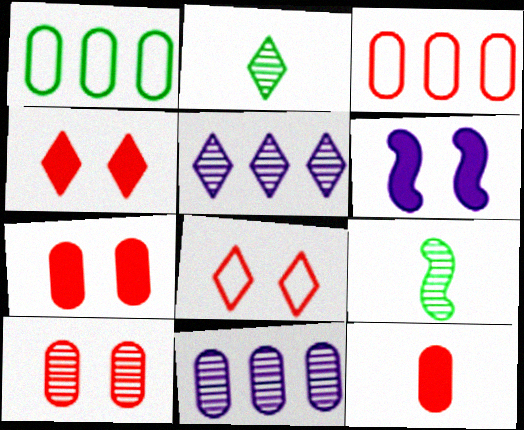[[2, 3, 6], 
[3, 10, 12], 
[5, 9, 10]]